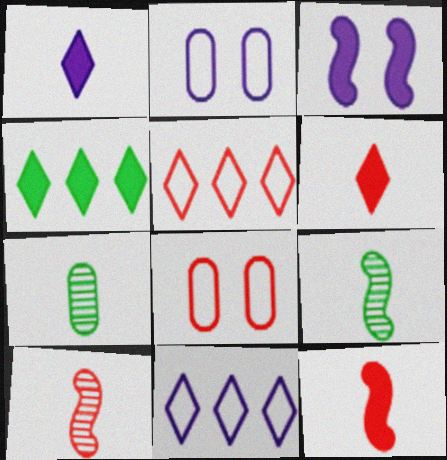[[2, 4, 10], 
[3, 5, 7]]